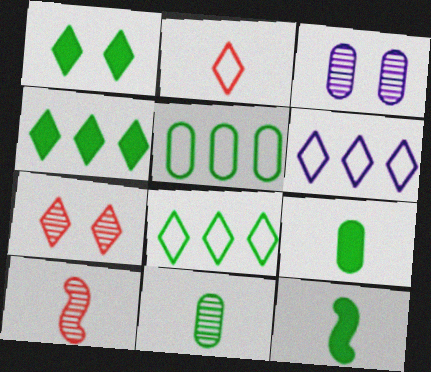[]